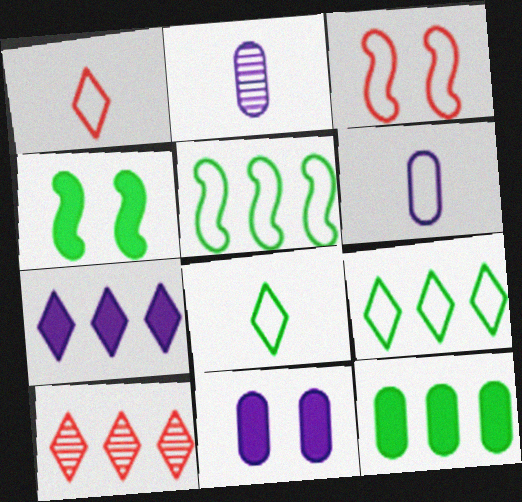[[3, 6, 9], 
[4, 6, 10], 
[7, 9, 10]]